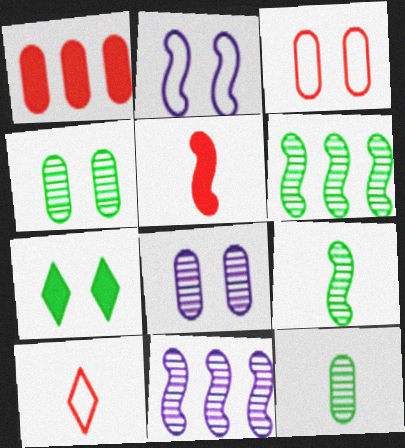[[2, 5, 6]]